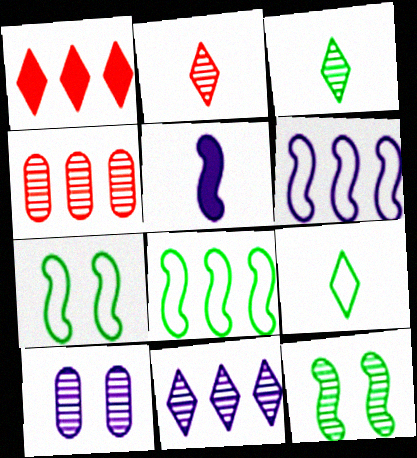[]